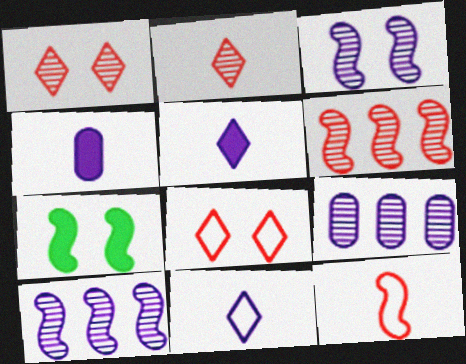[[7, 10, 12]]